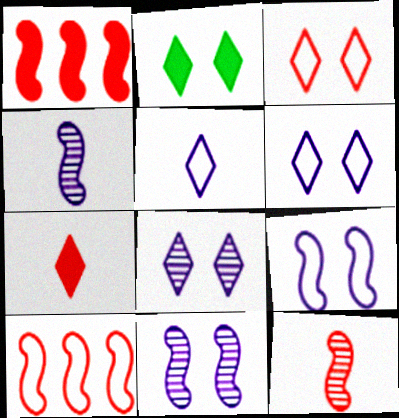[[2, 3, 8]]